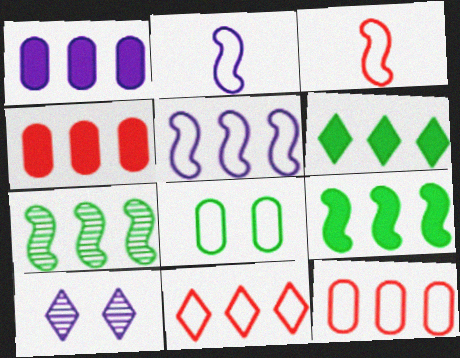[[1, 2, 10], 
[1, 7, 11], 
[2, 8, 11]]